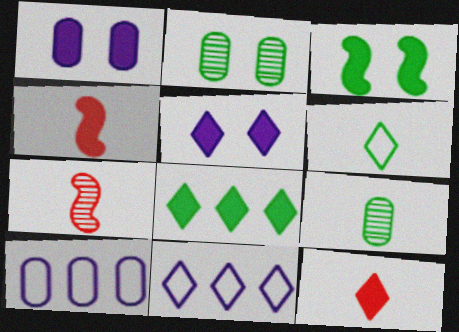[[1, 4, 8], 
[2, 4, 11], 
[5, 8, 12]]